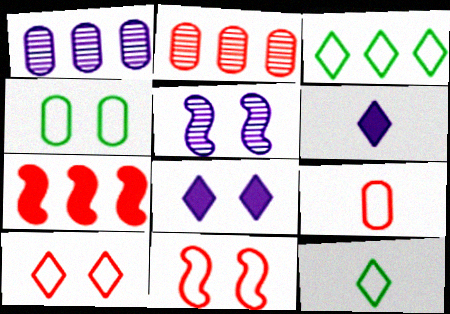[[1, 3, 7]]